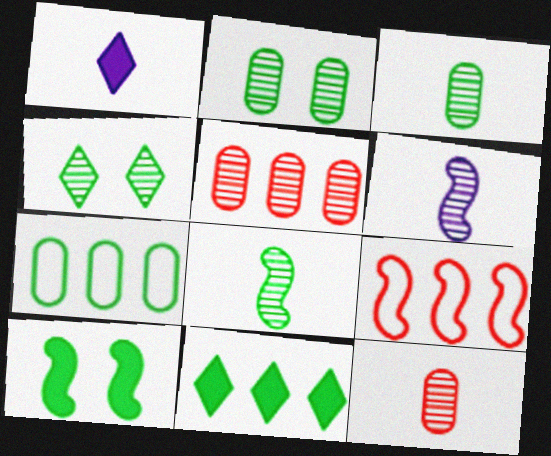[[1, 2, 9], 
[4, 5, 6], 
[6, 9, 10]]